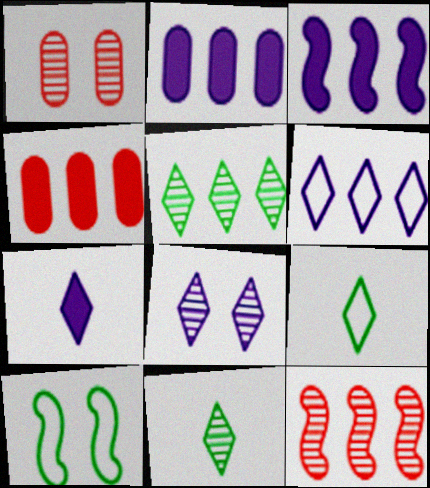[[1, 3, 9], 
[6, 7, 8]]